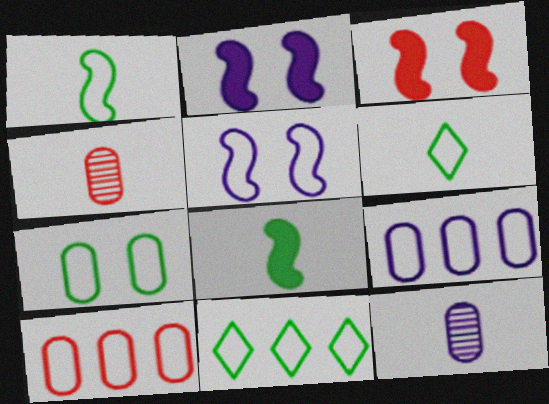[[1, 7, 11], 
[2, 4, 11], 
[3, 11, 12], 
[5, 6, 10]]